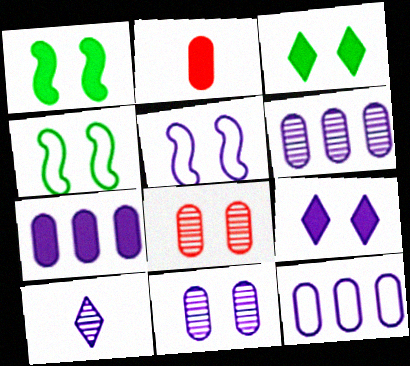[[3, 5, 8], 
[4, 8, 9], 
[5, 7, 10], 
[5, 9, 11], 
[6, 7, 12]]